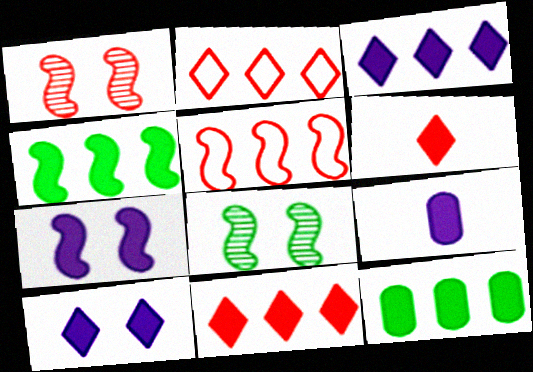[[2, 8, 9], 
[3, 7, 9], 
[6, 7, 12]]